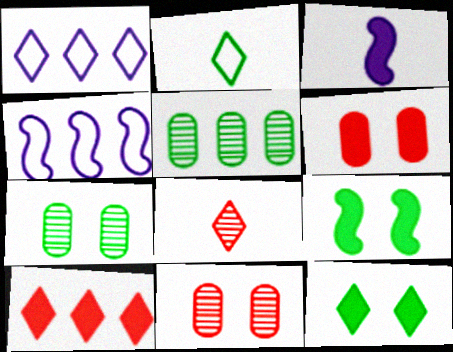[[1, 8, 12], 
[2, 5, 9], 
[4, 5, 10]]